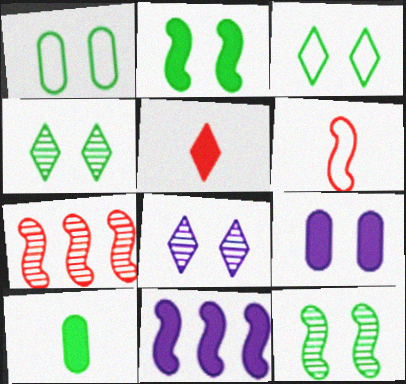[[1, 2, 4], 
[6, 11, 12]]